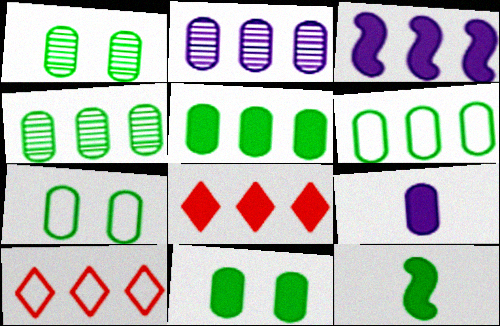[[1, 7, 11], 
[3, 4, 10], 
[3, 5, 8], 
[4, 5, 6]]